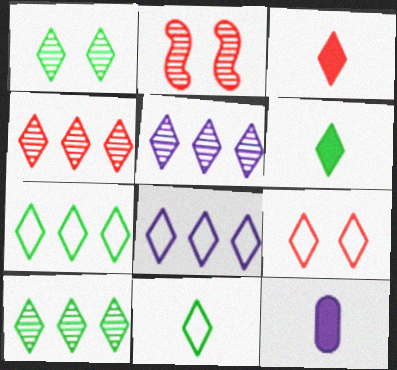[[1, 3, 8], 
[1, 6, 7], 
[2, 7, 12], 
[3, 4, 9], 
[4, 5, 10], 
[5, 6, 9], 
[8, 9, 11]]